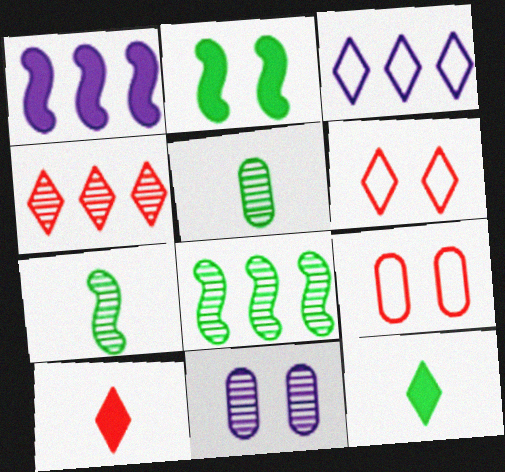[[1, 5, 6], 
[2, 6, 11], 
[4, 6, 10], 
[4, 7, 11]]